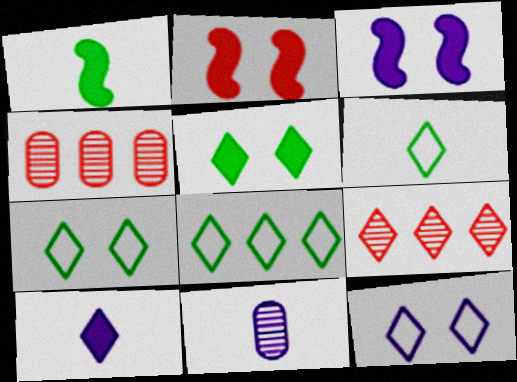[[1, 4, 12], 
[2, 8, 11], 
[3, 4, 6], 
[6, 7, 8], 
[7, 9, 10]]